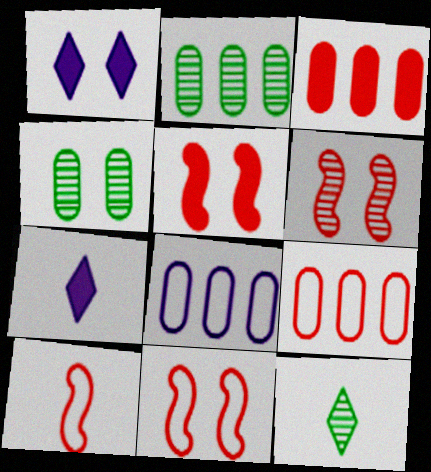[[1, 2, 10], 
[1, 4, 11], 
[2, 3, 8], 
[2, 7, 11], 
[5, 6, 11], 
[5, 8, 12]]